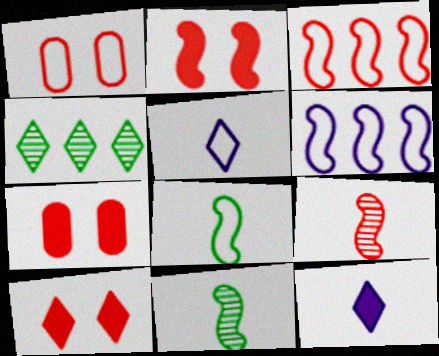[[2, 3, 9], 
[2, 6, 11], 
[2, 7, 10], 
[4, 5, 10]]